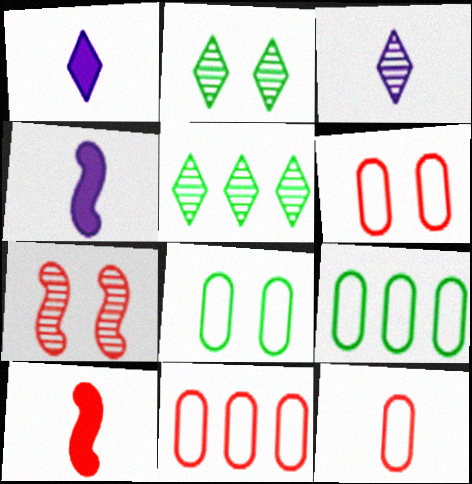[[1, 7, 9], 
[2, 4, 11], 
[4, 5, 6], 
[6, 11, 12]]